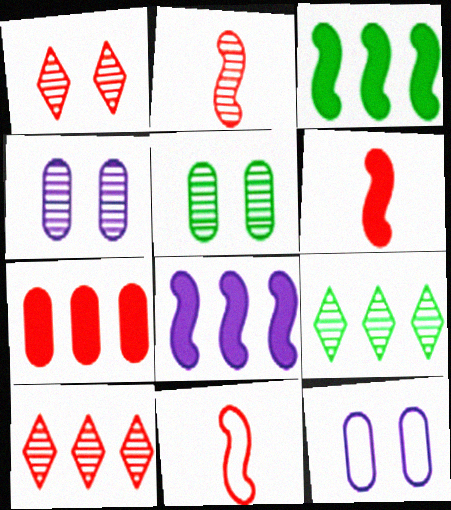[[1, 7, 11], 
[2, 4, 9], 
[2, 6, 11], 
[6, 9, 12]]